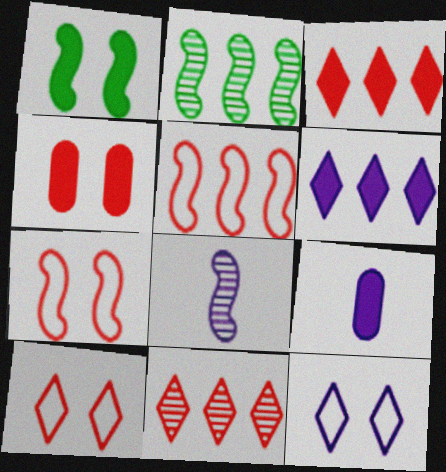[[1, 3, 9], 
[1, 5, 8], 
[2, 9, 10]]